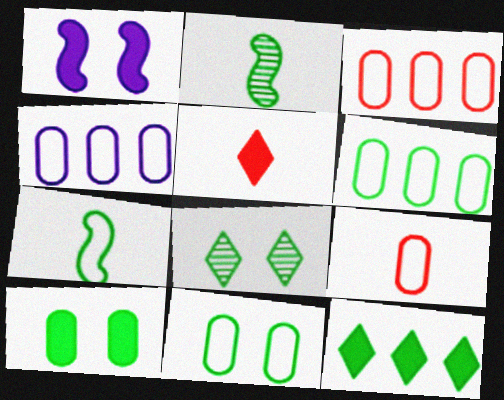[[2, 11, 12], 
[3, 4, 6], 
[4, 9, 11]]